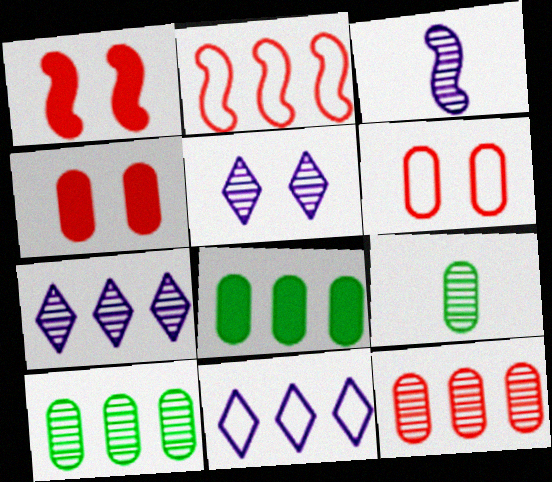[[1, 9, 11], 
[2, 7, 8]]